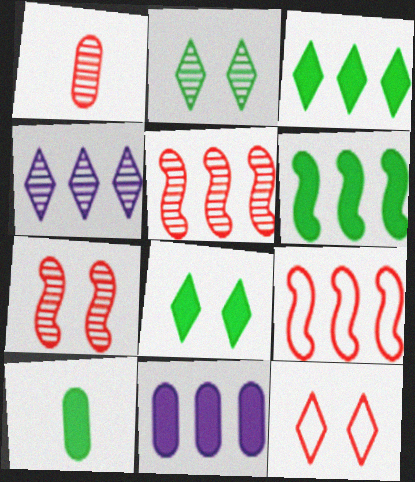[[6, 8, 10]]